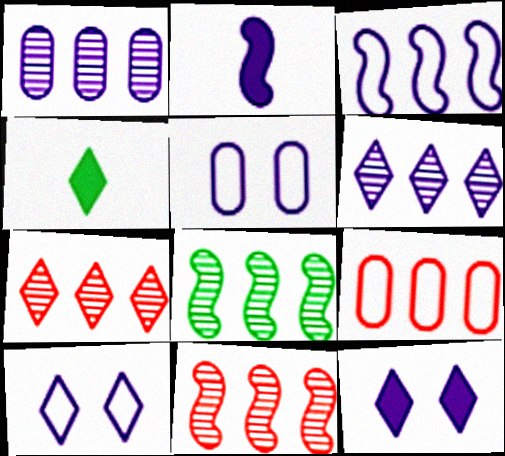[[1, 2, 10], 
[1, 7, 8], 
[2, 5, 6], 
[4, 5, 11], 
[4, 7, 10]]